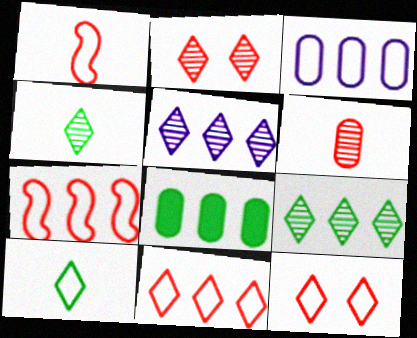[[2, 4, 5], 
[5, 7, 8]]